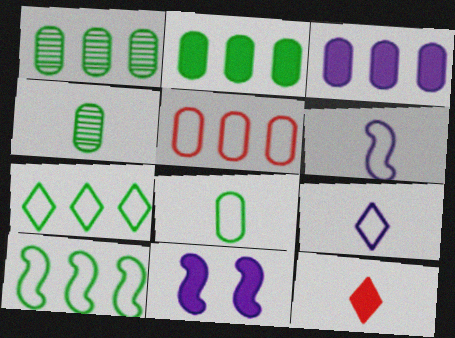[[1, 3, 5], 
[2, 11, 12], 
[4, 6, 12]]